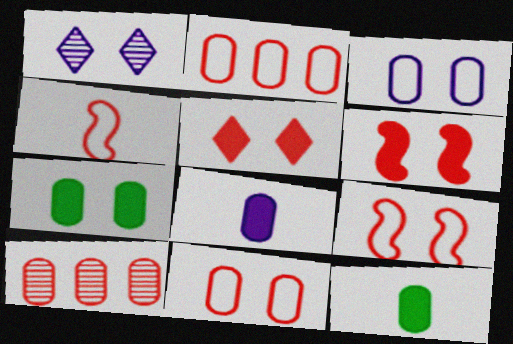[[1, 7, 9], 
[3, 10, 12], 
[4, 5, 10]]